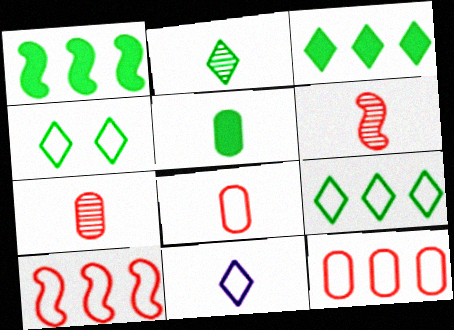[[2, 3, 4], 
[5, 6, 11]]